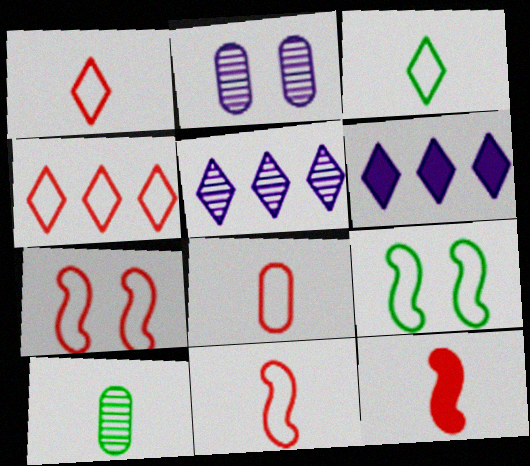[[1, 8, 11], 
[4, 7, 8], 
[6, 7, 10]]